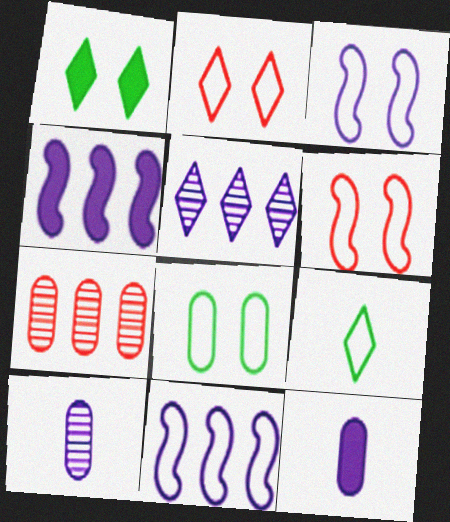[[2, 3, 8], 
[3, 5, 12], 
[7, 8, 12]]